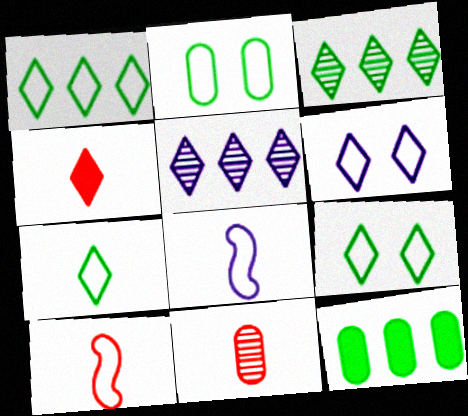[[1, 7, 9], 
[3, 4, 6], 
[4, 5, 9], 
[4, 10, 11]]